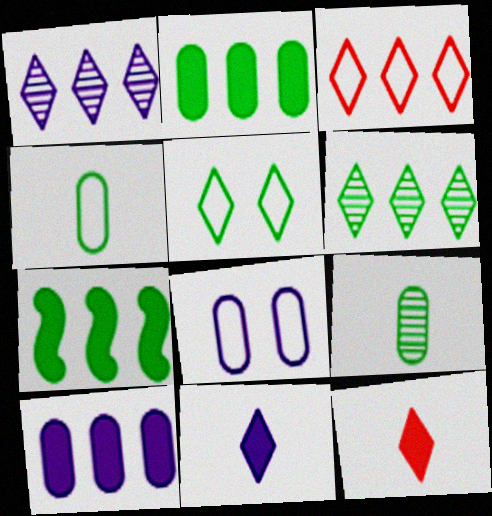[[1, 5, 12], 
[5, 7, 9]]